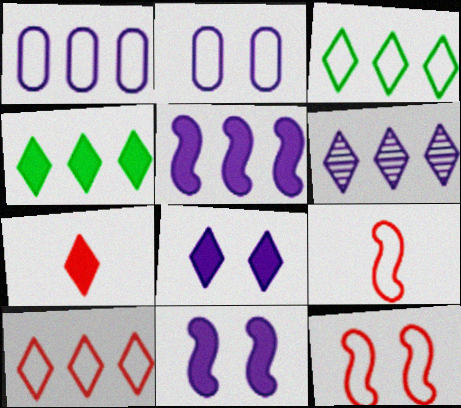[[1, 5, 6], 
[2, 3, 9], 
[4, 6, 10], 
[4, 7, 8]]